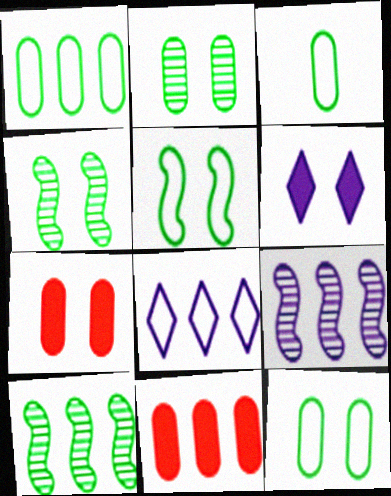[[1, 3, 12], 
[8, 10, 11]]